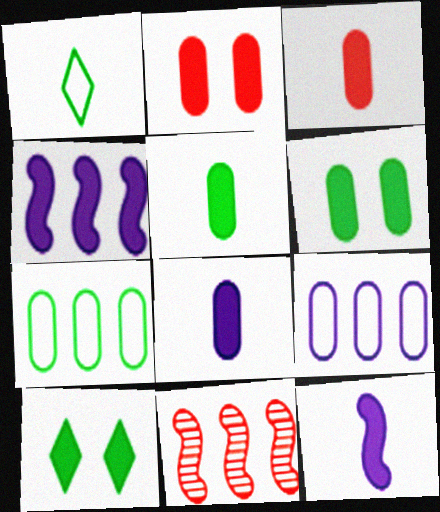[[3, 4, 10], 
[3, 5, 8]]